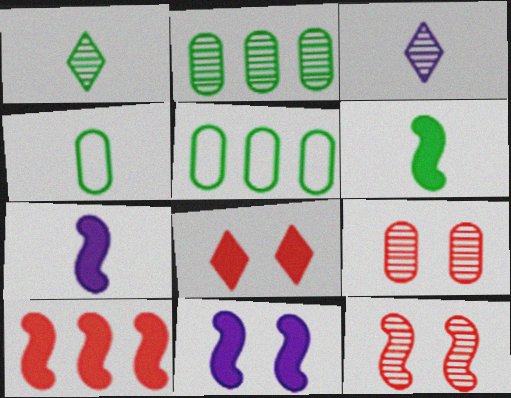[[1, 4, 6], 
[2, 3, 12], 
[6, 10, 11]]